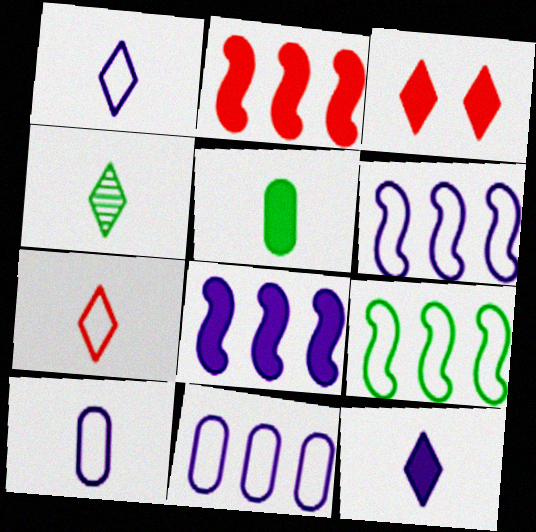[[3, 5, 8], 
[4, 7, 12]]